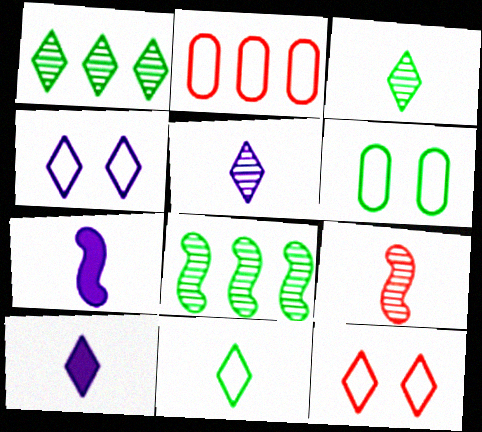[[1, 10, 12]]